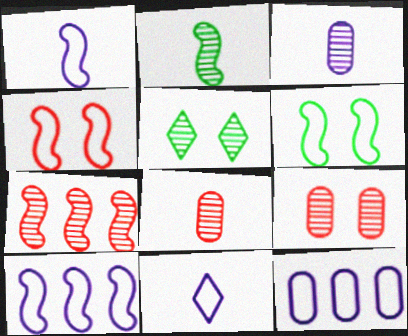[[3, 5, 7]]